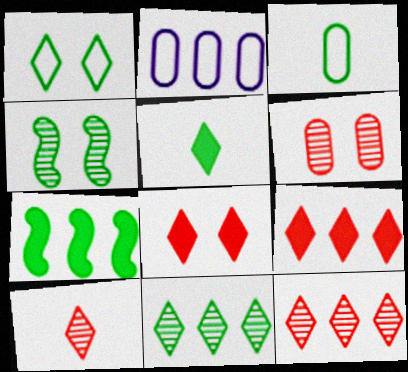[[1, 5, 11], 
[2, 7, 12]]